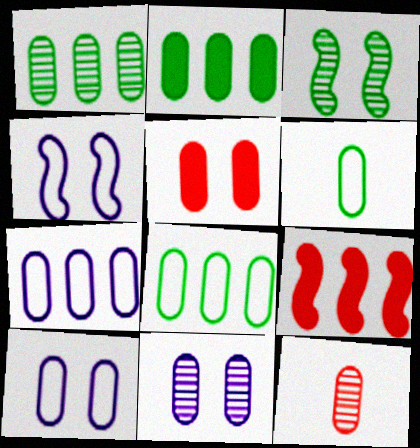[[1, 2, 8], 
[1, 11, 12], 
[2, 10, 12]]